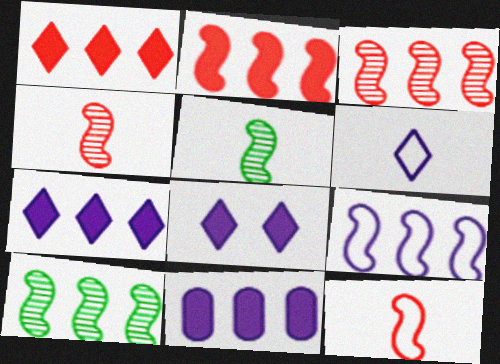[[2, 9, 10]]